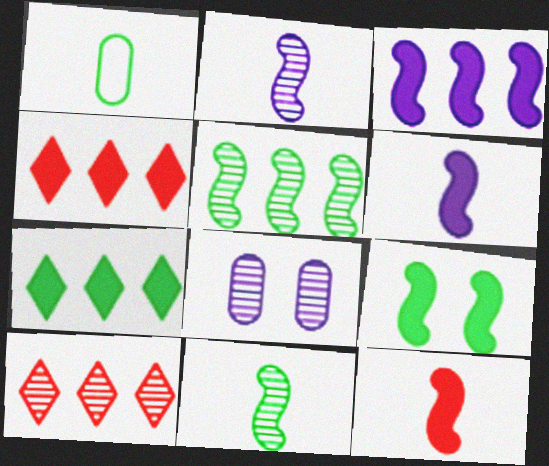[[3, 9, 12], 
[8, 10, 11]]